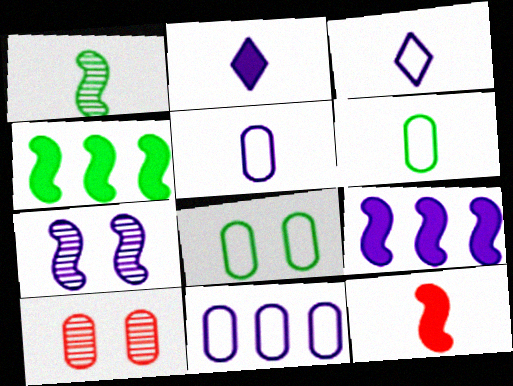[[2, 7, 11], 
[3, 4, 10]]